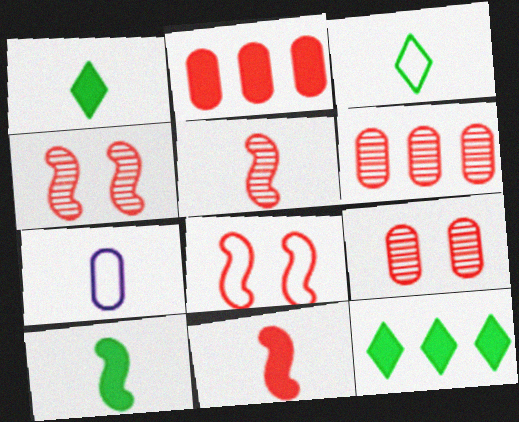[[1, 5, 7], 
[4, 7, 12]]